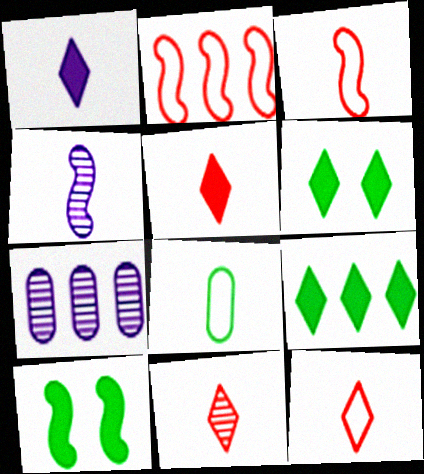[[2, 4, 10], 
[2, 7, 9], 
[3, 6, 7], 
[4, 5, 8], 
[5, 11, 12], 
[7, 10, 12]]